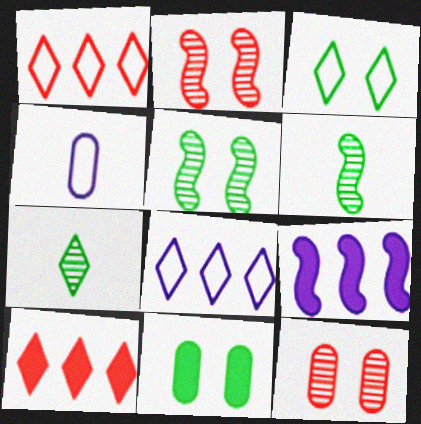[[3, 5, 11], 
[4, 5, 10]]